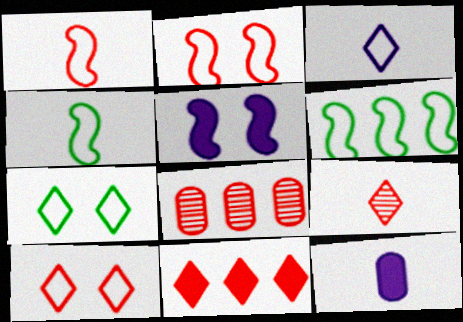[[4, 9, 12], 
[9, 10, 11]]